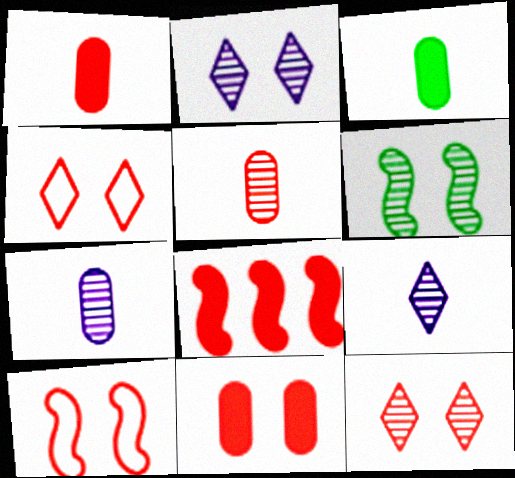[[4, 5, 8], 
[10, 11, 12]]